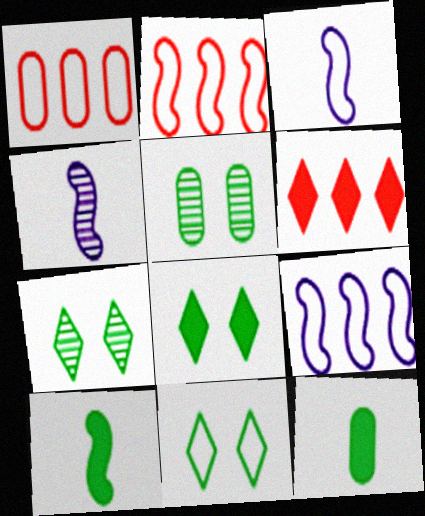[[1, 3, 11], 
[1, 4, 8], 
[3, 5, 6], 
[7, 8, 11]]